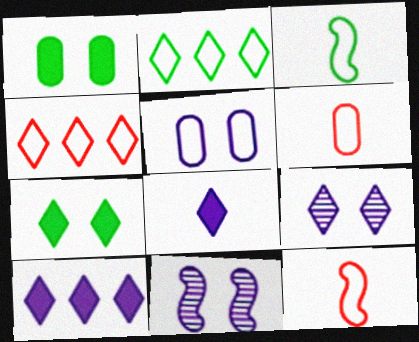[[2, 5, 12], 
[3, 4, 5]]